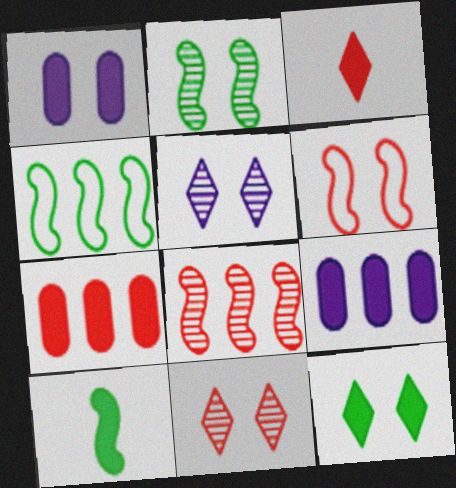[[2, 4, 10]]